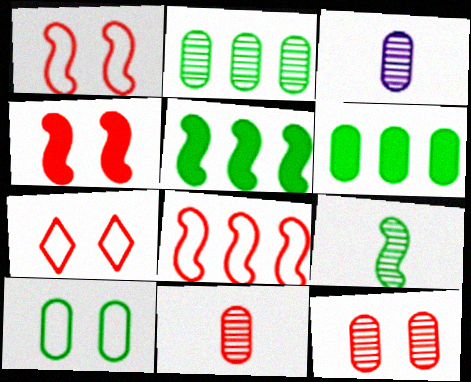[[2, 3, 12], 
[3, 5, 7], 
[4, 7, 12]]